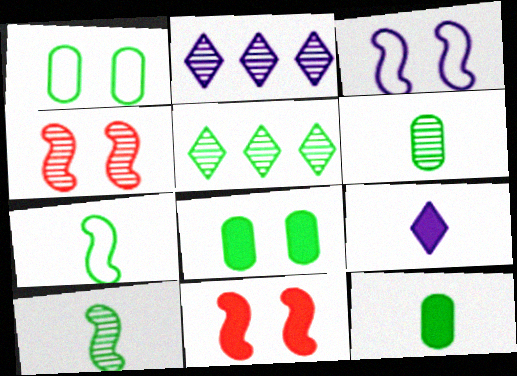[[2, 4, 6], 
[5, 7, 8]]